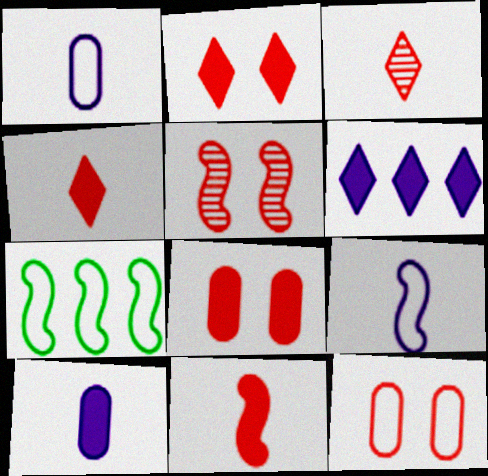[[2, 5, 12]]